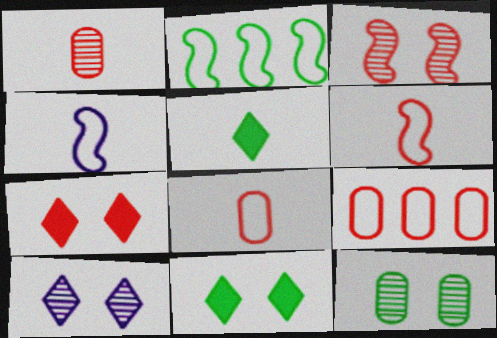[[1, 4, 5], 
[2, 5, 12], 
[3, 10, 12]]